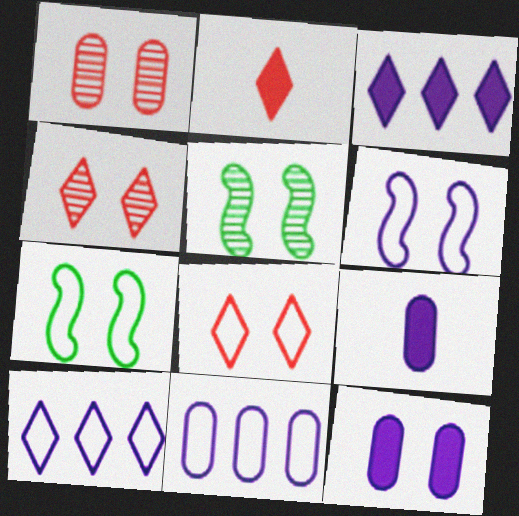[[2, 5, 11], 
[4, 7, 12], 
[5, 8, 12]]